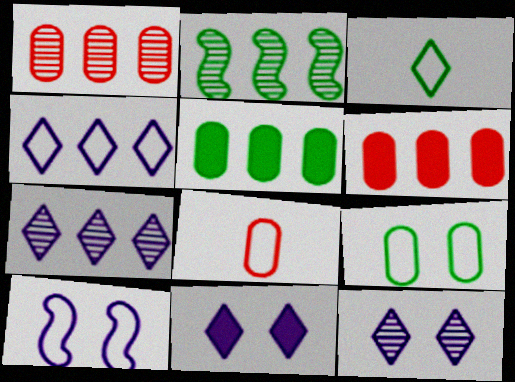[[1, 2, 7], 
[2, 4, 6], 
[2, 8, 11]]